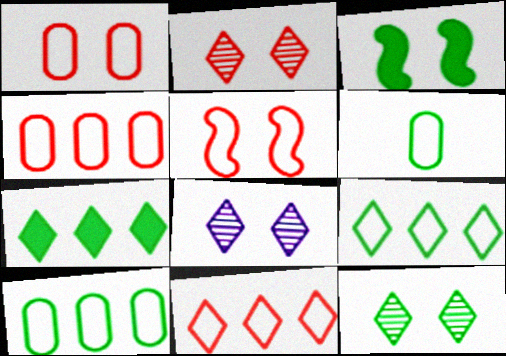[[1, 3, 8], 
[2, 8, 12]]